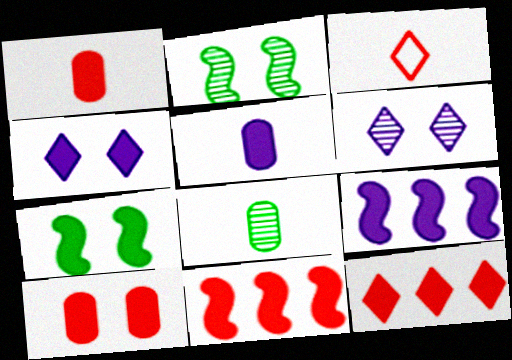[[4, 5, 9], 
[4, 7, 10], 
[5, 7, 12]]